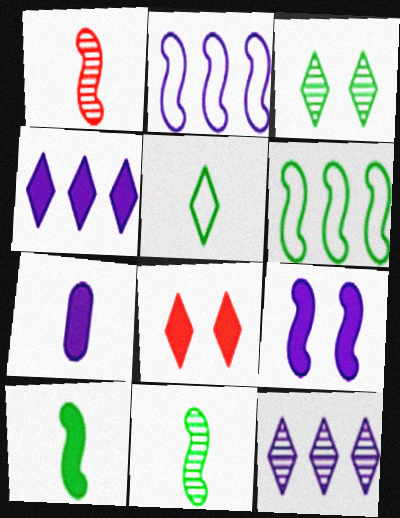[[1, 5, 7], 
[1, 6, 9], 
[4, 7, 9], 
[5, 8, 12]]